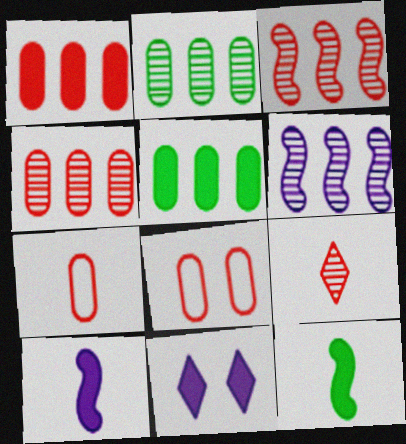[[1, 11, 12]]